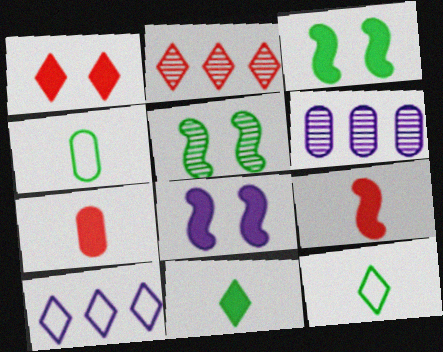[[2, 4, 8], 
[5, 7, 10]]